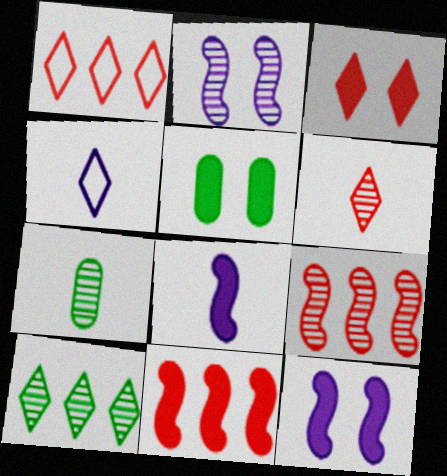[[1, 3, 6], 
[1, 7, 12], 
[3, 4, 10], 
[3, 5, 12], 
[4, 5, 9]]